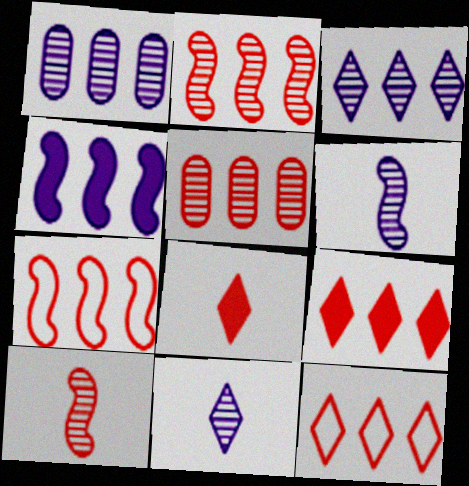[[5, 7, 9]]